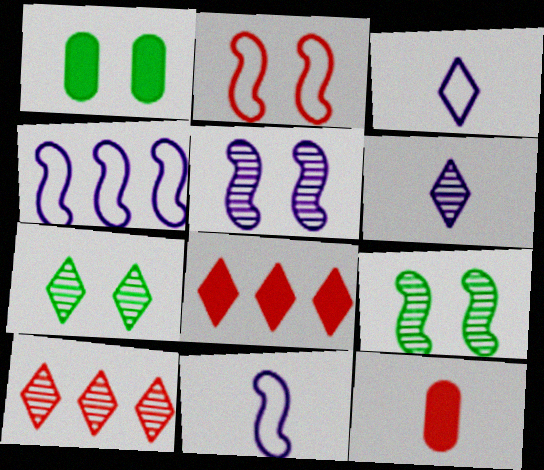[[1, 10, 11], 
[2, 10, 12], 
[3, 7, 8], 
[4, 7, 12], 
[6, 7, 10]]